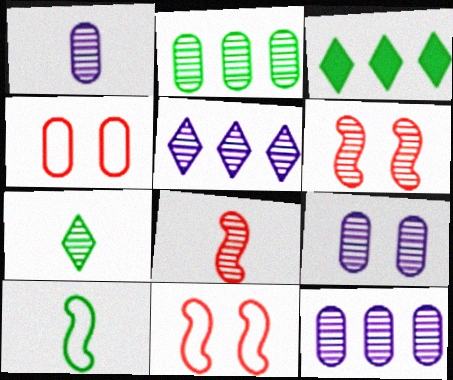[[1, 3, 11], 
[1, 7, 8], 
[1, 9, 12], 
[6, 7, 12]]